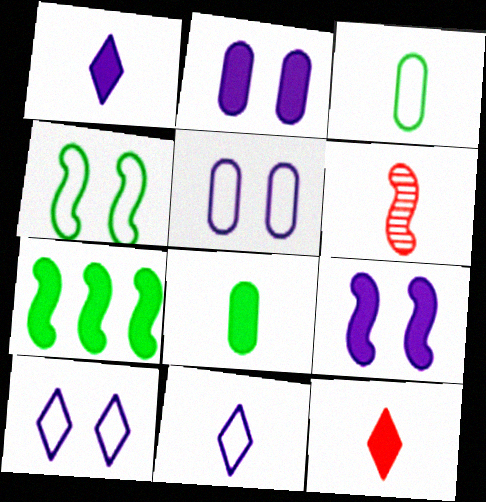[[1, 3, 6], 
[2, 7, 12], 
[6, 8, 11]]